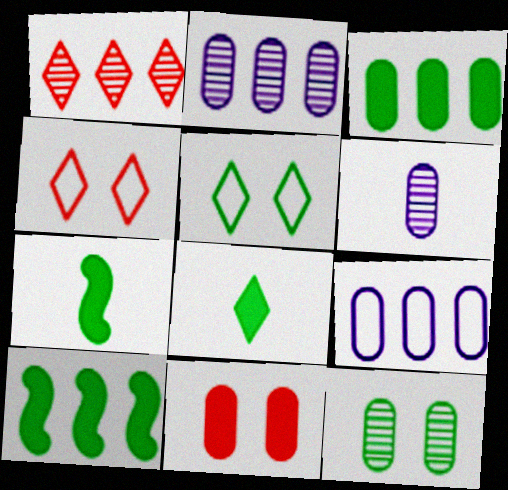[[1, 9, 10], 
[2, 4, 7], 
[4, 6, 10]]